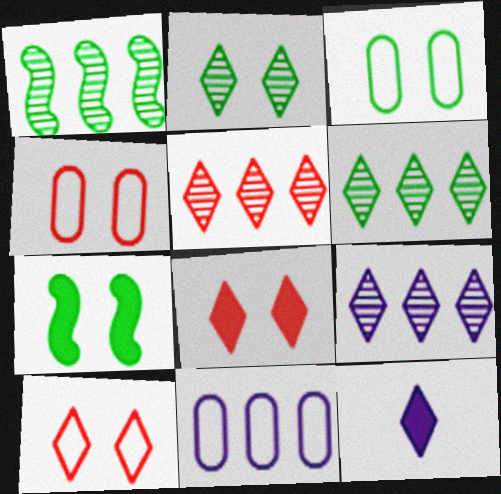[[1, 4, 12], 
[2, 3, 7], 
[5, 6, 9], 
[6, 10, 12]]